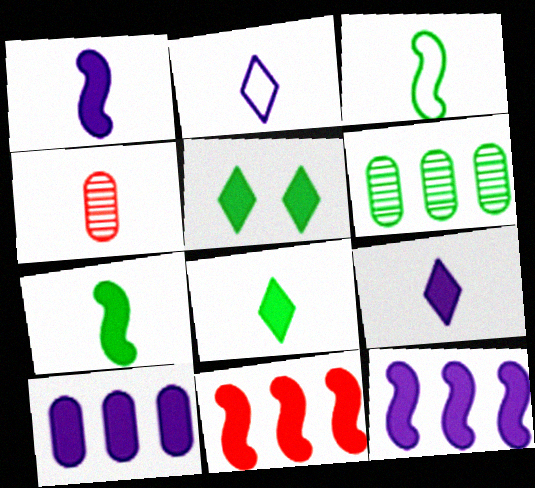[[2, 4, 7], 
[3, 4, 9], 
[3, 5, 6]]